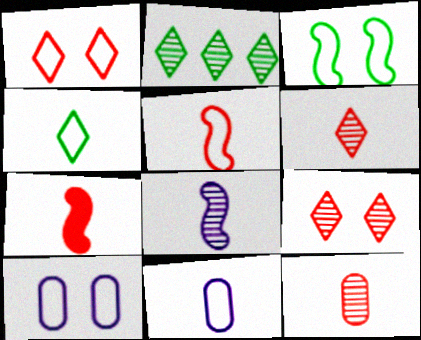[[1, 3, 10], 
[2, 7, 10], 
[4, 5, 11]]